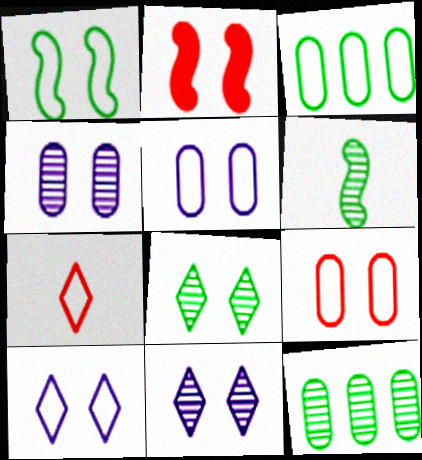[[1, 9, 10], 
[2, 5, 8], 
[6, 8, 12]]